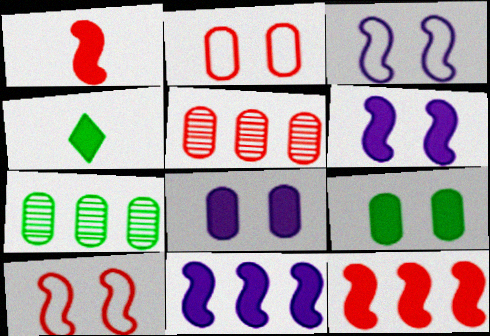[[3, 4, 5], 
[4, 8, 12]]